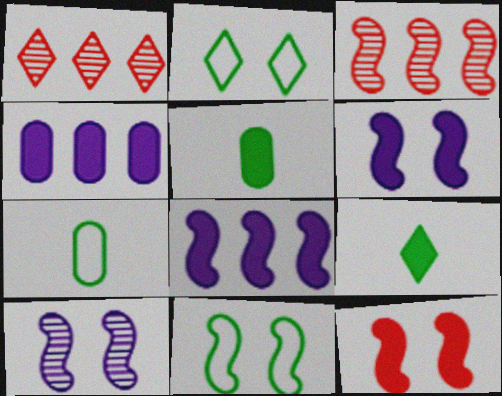[[1, 6, 7], 
[4, 9, 12], 
[10, 11, 12]]